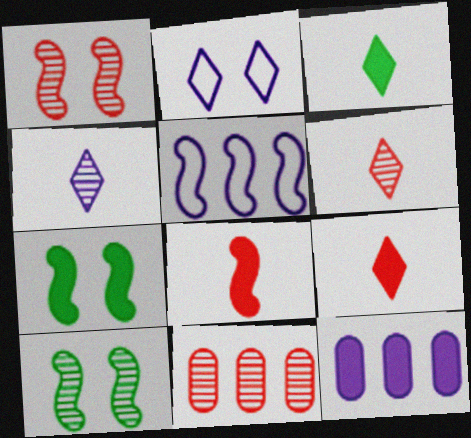[[1, 6, 11], 
[4, 10, 11], 
[5, 8, 10], 
[7, 9, 12]]